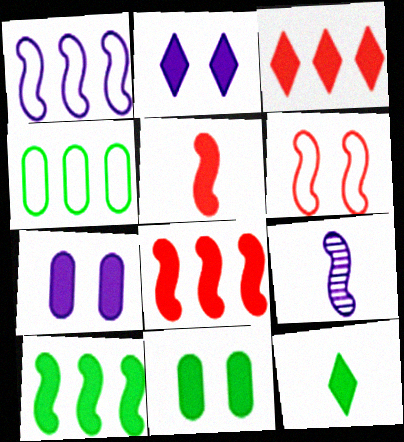[[2, 3, 12], 
[6, 9, 10], 
[7, 8, 12], 
[10, 11, 12]]